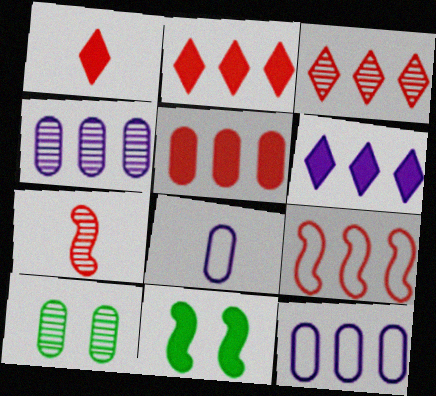[[3, 5, 9], 
[3, 8, 11], 
[5, 8, 10]]